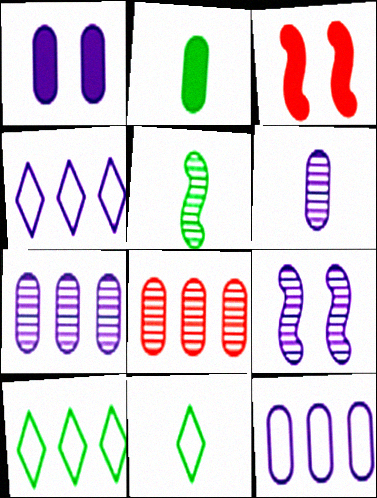[[1, 6, 12], 
[2, 5, 11], 
[3, 6, 10], 
[3, 7, 11]]